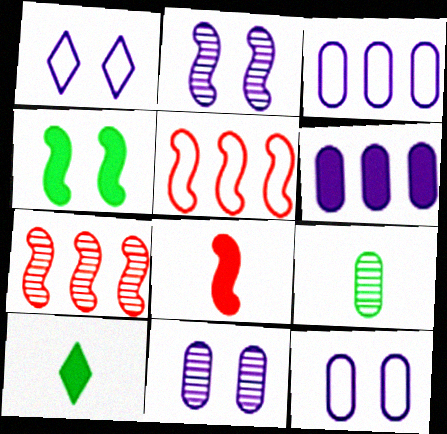[[5, 10, 11], 
[7, 10, 12]]